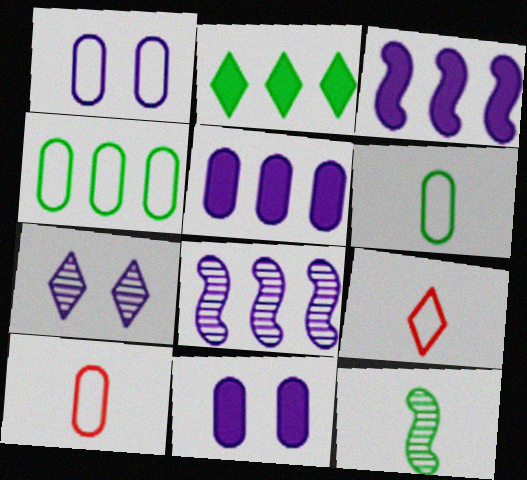[[1, 4, 10], 
[2, 7, 9]]